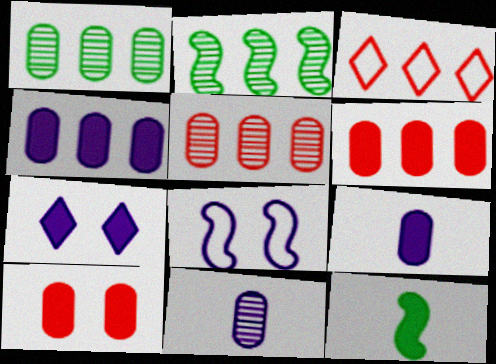[[2, 3, 4], 
[6, 7, 12]]